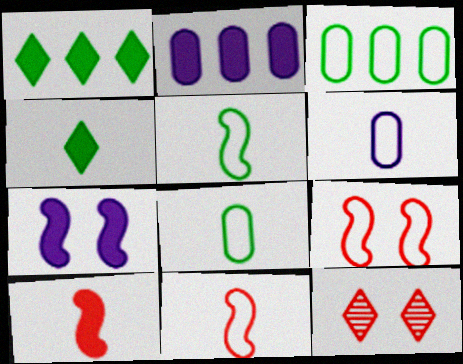[[2, 5, 12]]